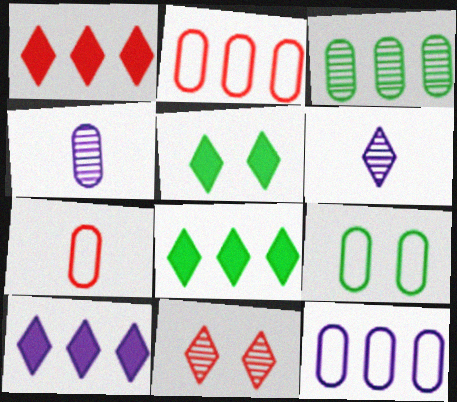[[1, 8, 10], 
[7, 9, 12]]